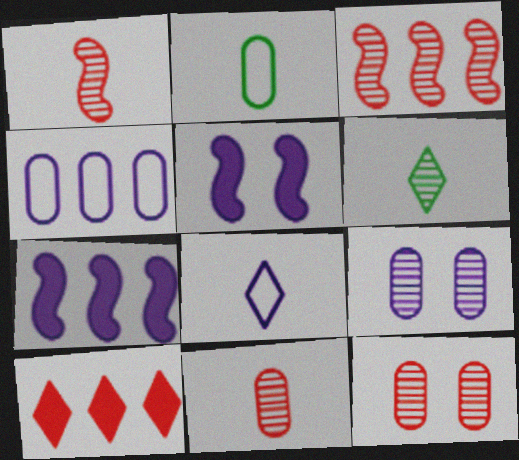[[3, 6, 9], 
[7, 8, 9]]